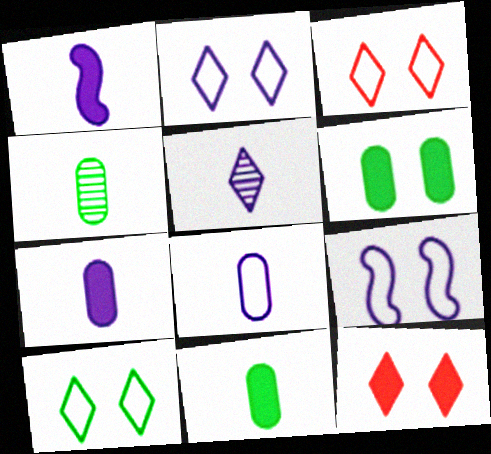[[1, 5, 8], 
[2, 3, 10]]